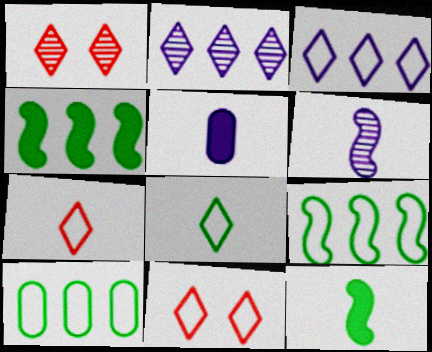[[1, 5, 9], 
[3, 8, 11]]